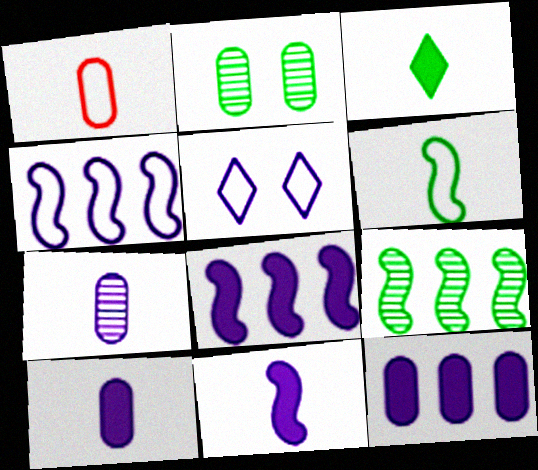[[1, 2, 12], 
[5, 7, 8]]